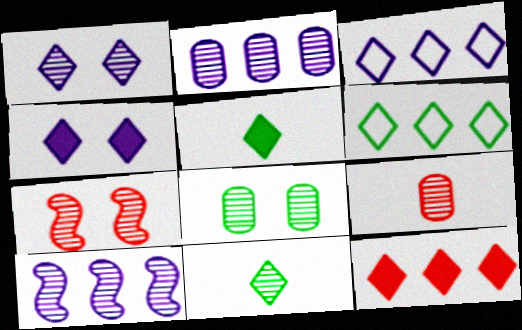[[1, 7, 8], 
[2, 7, 11], 
[2, 8, 9], 
[4, 5, 12]]